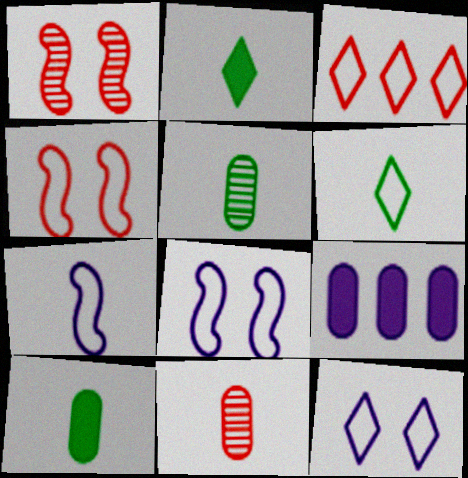[[1, 6, 9], 
[2, 7, 11], 
[3, 6, 12]]